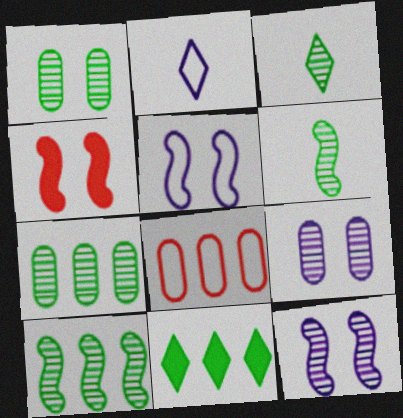[[1, 3, 10], 
[2, 4, 7]]